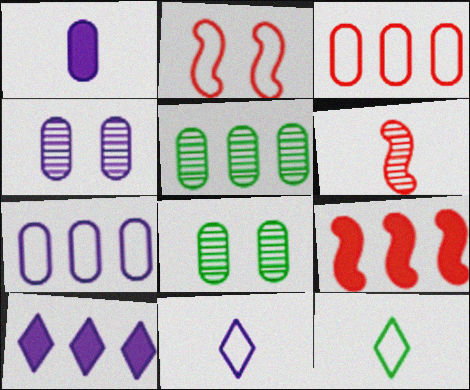[[1, 3, 8], 
[1, 4, 7], 
[1, 6, 12], 
[2, 6, 9], 
[2, 7, 12], 
[4, 9, 12], 
[8, 9, 11]]